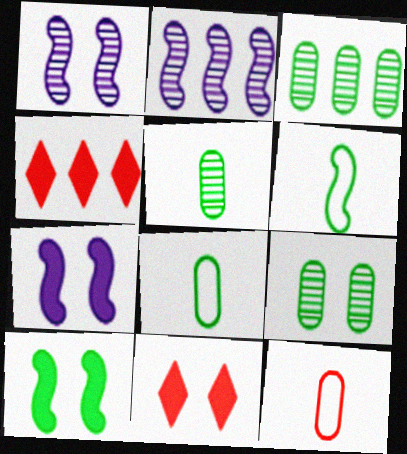[[1, 4, 8], 
[2, 8, 11], 
[3, 5, 9]]